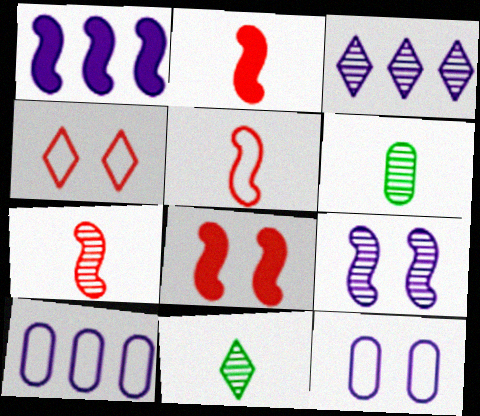[[1, 3, 10], 
[1, 4, 6], 
[2, 5, 7], 
[8, 10, 11]]